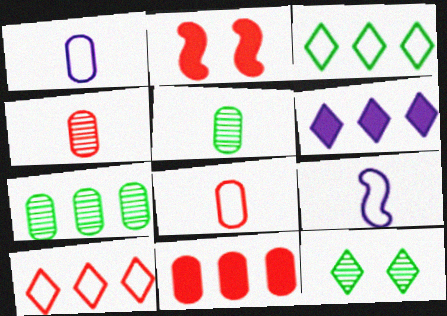[[2, 4, 10], 
[9, 11, 12]]